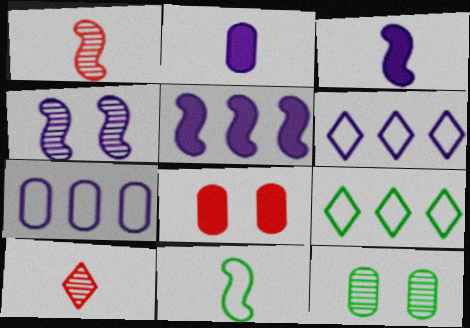[[1, 3, 11], 
[2, 4, 6], 
[2, 10, 11]]